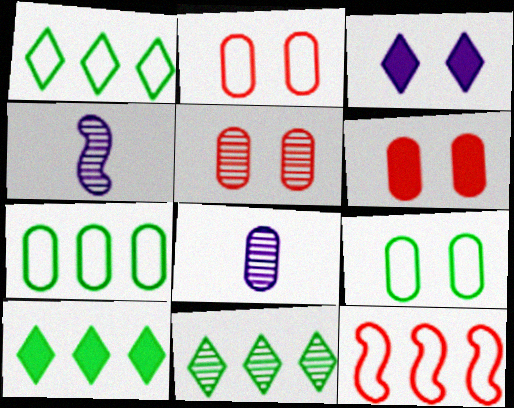[[1, 4, 6], 
[1, 10, 11], 
[2, 4, 10], 
[2, 5, 6], 
[4, 5, 11], 
[6, 7, 8]]